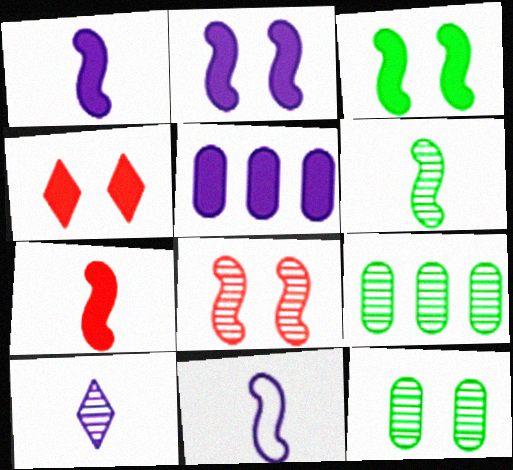[[4, 9, 11], 
[6, 7, 11], 
[8, 9, 10]]